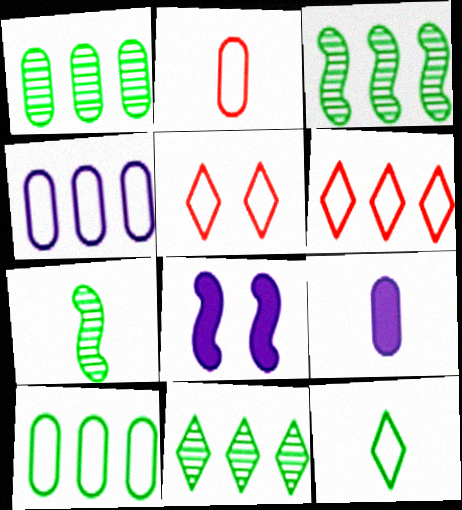[[1, 3, 11], 
[2, 8, 11], 
[3, 5, 9]]